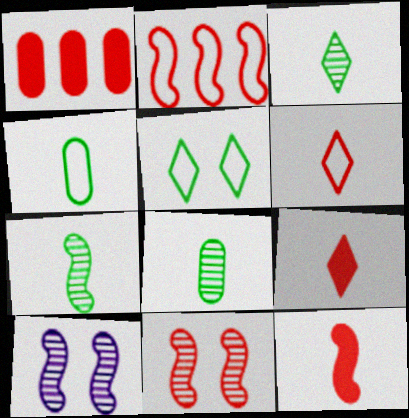[[1, 6, 11], 
[2, 11, 12], 
[3, 7, 8]]